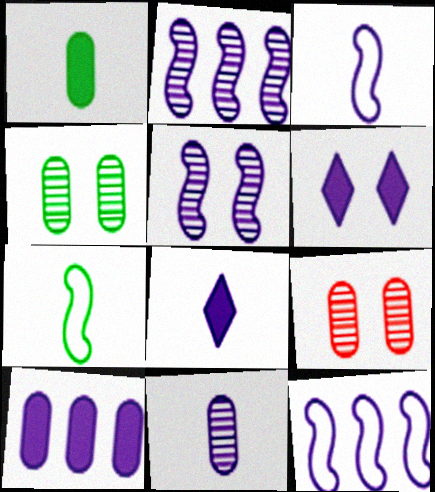[[3, 8, 11], 
[6, 11, 12]]